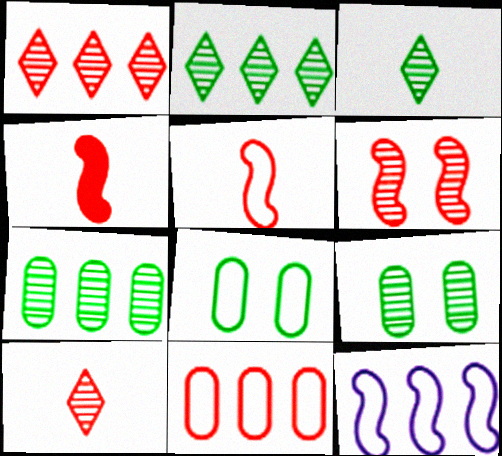[]